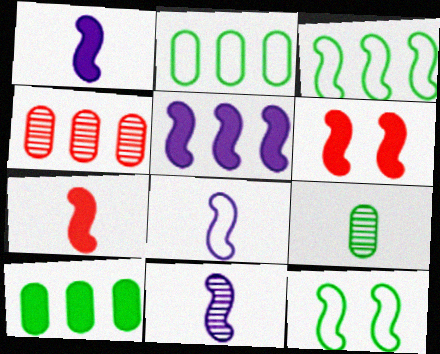[[1, 8, 11], 
[3, 6, 11]]